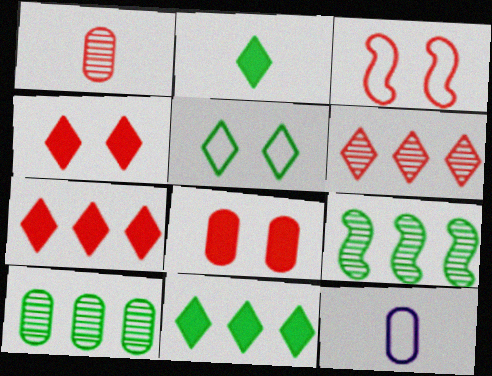[[1, 3, 7], 
[4, 9, 12], 
[8, 10, 12]]